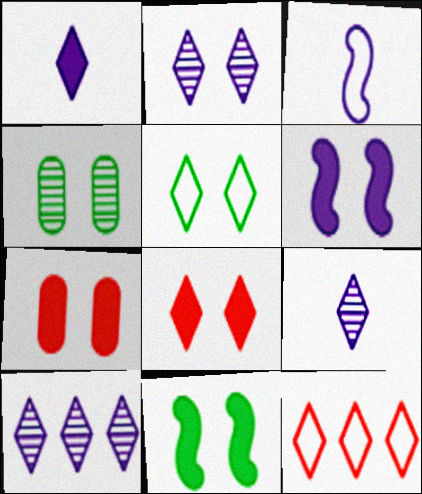[[2, 5, 8], 
[2, 9, 10], 
[4, 5, 11]]